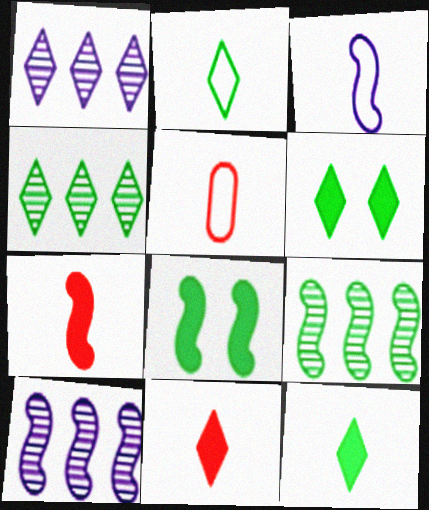[[1, 5, 8], 
[2, 3, 5], 
[2, 4, 6], 
[5, 6, 10]]